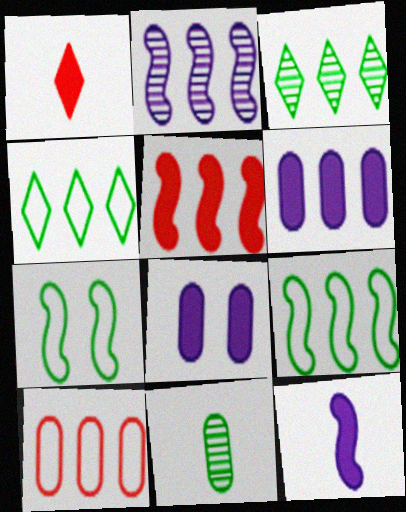[[2, 5, 9], 
[8, 10, 11]]